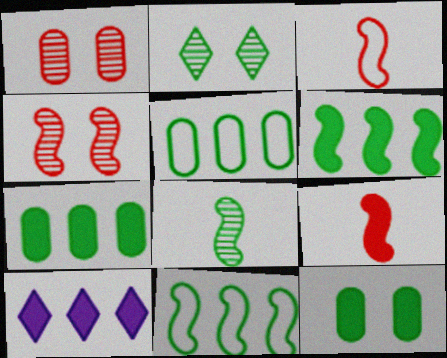[[9, 10, 12]]